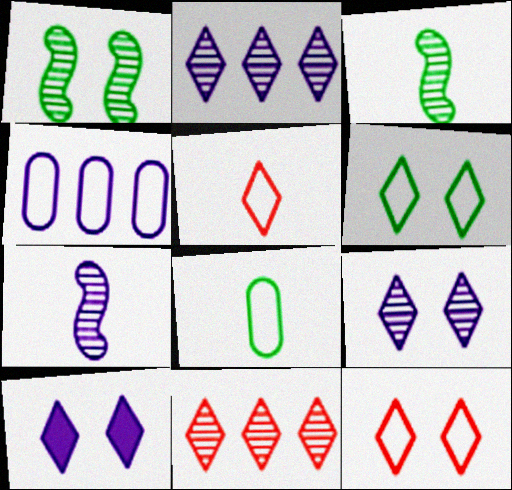[[4, 7, 10]]